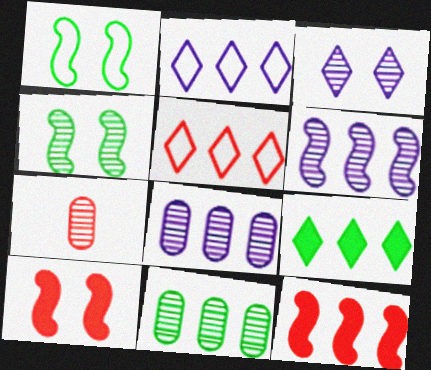[[2, 11, 12], 
[5, 7, 10]]